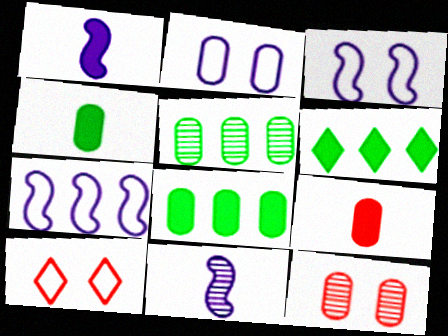[[1, 5, 10], 
[2, 5, 9], 
[8, 10, 11]]